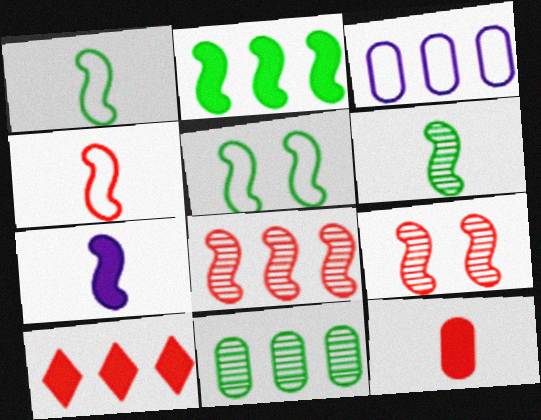[[2, 5, 6], 
[4, 6, 7], 
[5, 7, 8]]